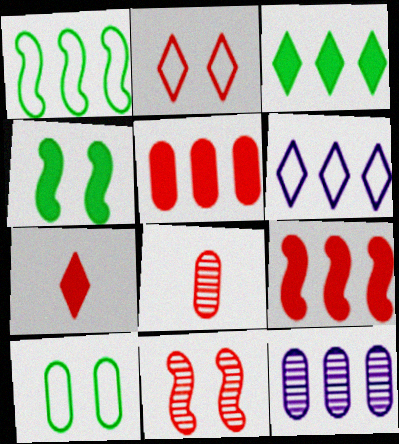[[2, 8, 9], 
[4, 6, 8]]